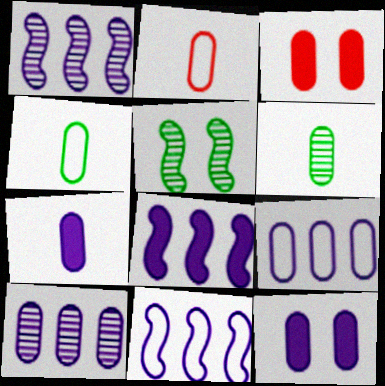[[1, 8, 11], 
[2, 6, 7], 
[3, 4, 10], 
[3, 6, 9]]